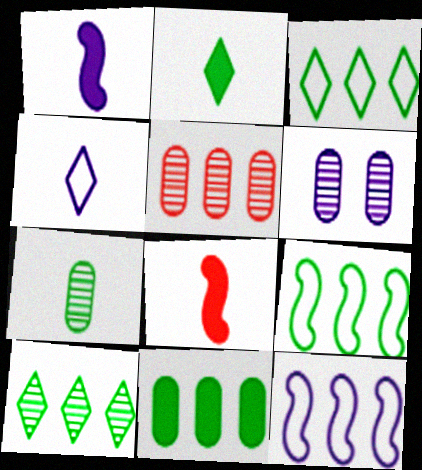[[3, 6, 8], 
[4, 7, 8], 
[5, 6, 7], 
[9, 10, 11]]